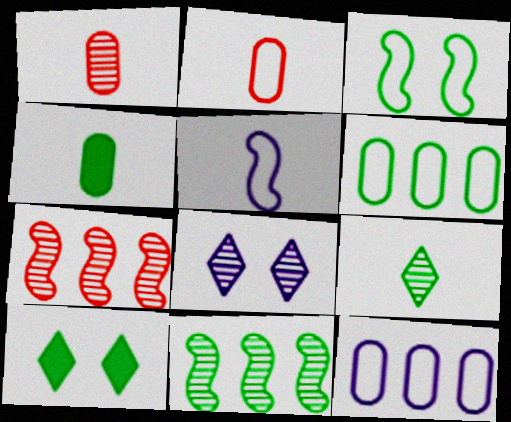[[1, 8, 11]]